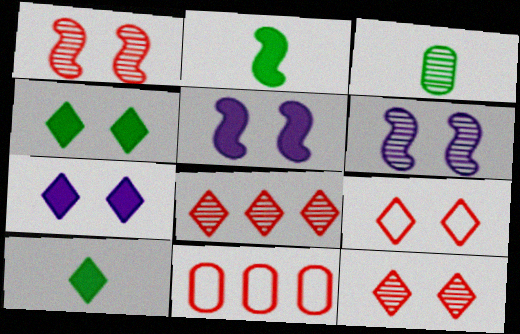[[3, 6, 8], 
[6, 10, 11]]